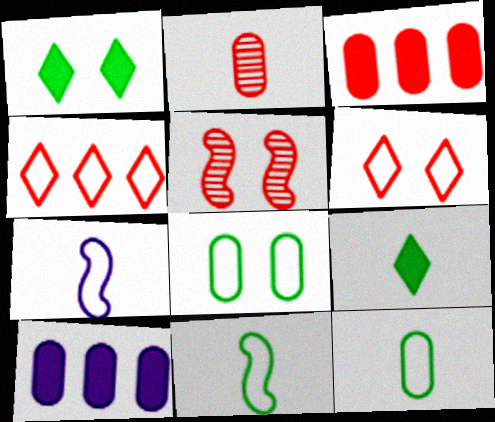[[2, 7, 9], 
[2, 8, 10], 
[4, 7, 8]]